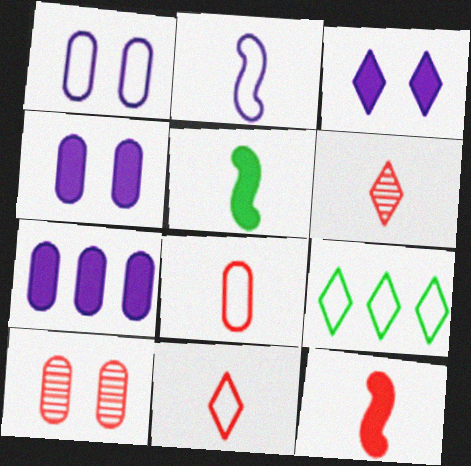[[3, 6, 9], 
[6, 8, 12]]